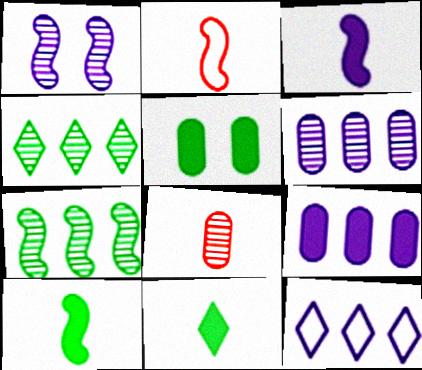[[1, 4, 8]]